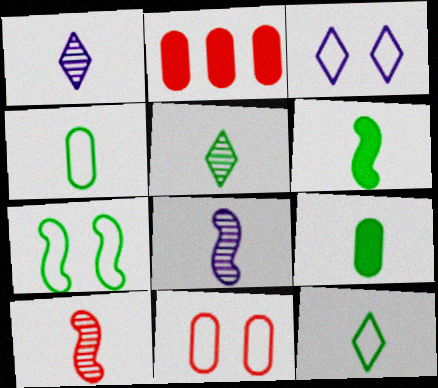[[1, 2, 7], 
[3, 7, 11], 
[4, 5, 6]]